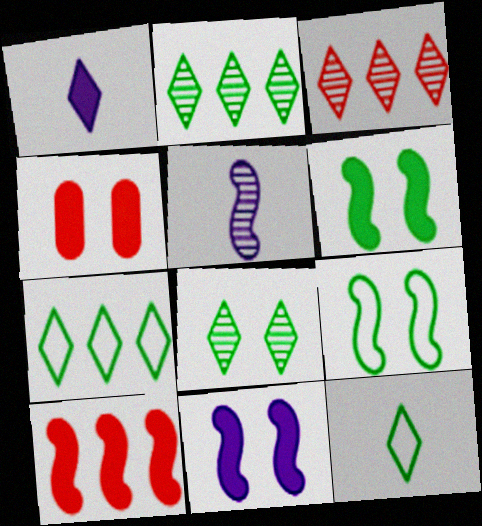[[4, 5, 7], 
[5, 9, 10]]